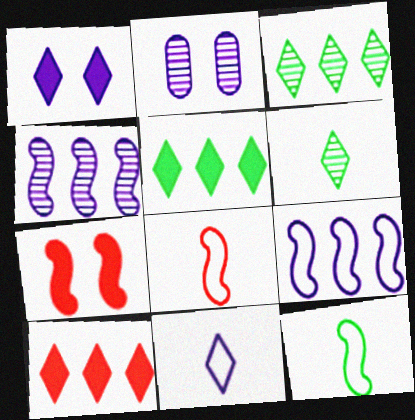[[2, 5, 8], 
[2, 10, 12], 
[4, 7, 12]]